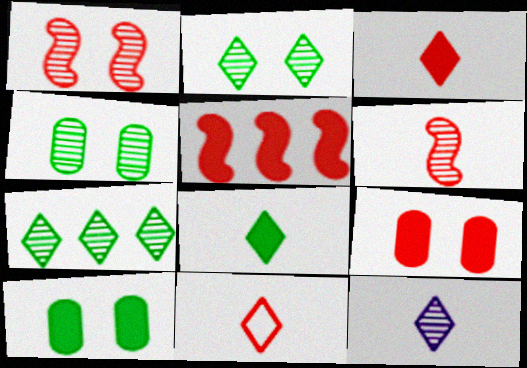[[3, 5, 9], 
[8, 11, 12]]